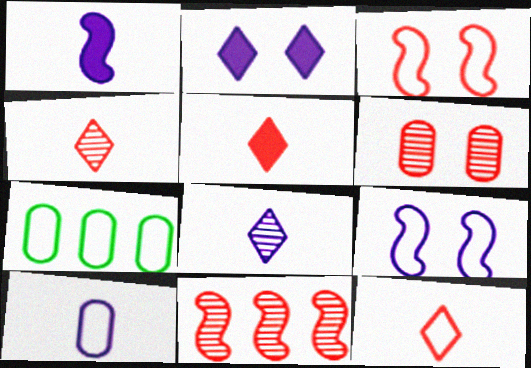[[1, 8, 10], 
[4, 5, 12], 
[4, 6, 11], 
[7, 9, 12]]